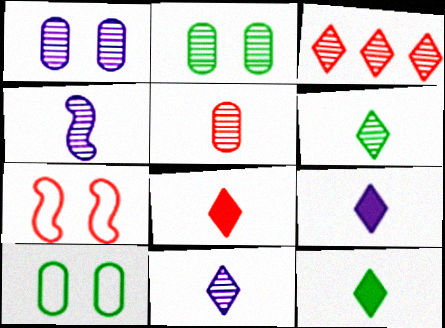[[2, 3, 4], 
[4, 5, 6], 
[8, 9, 12]]